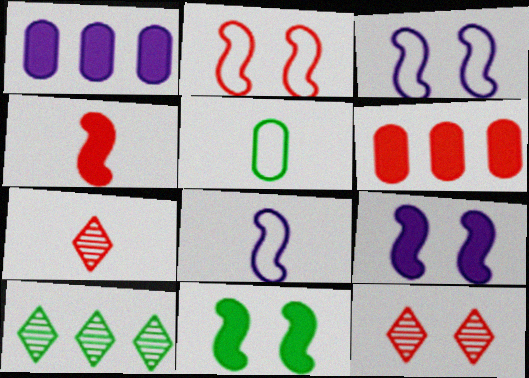[[2, 6, 7], 
[5, 10, 11]]